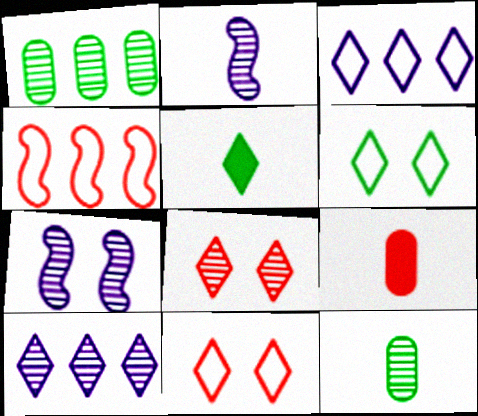[[1, 2, 8], 
[3, 5, 8], 
[4, 8, 9], 
[5, 10, 11]]